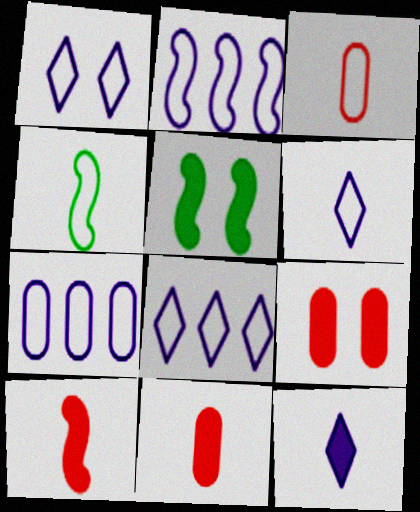[[1, 6, 8], 
[2, 7, 8], 
[3, 4, 6]]